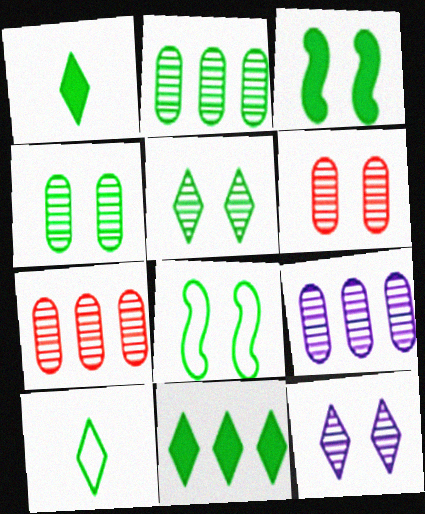[[1, 2, 8], 
[2, 3, 10], 
[2, 7, 9], 
[5, 10, 11]]